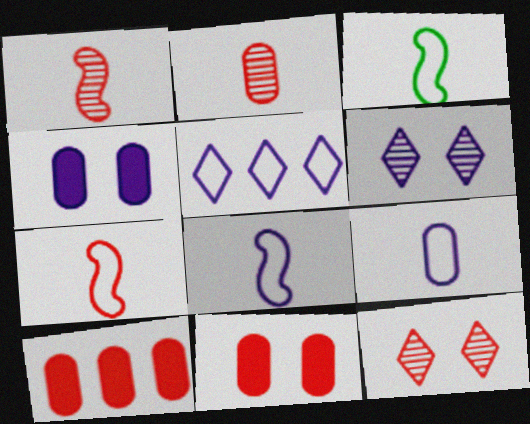[[3, 6, 10], 
[3, 7, 8], 
[7, 10, 12]]